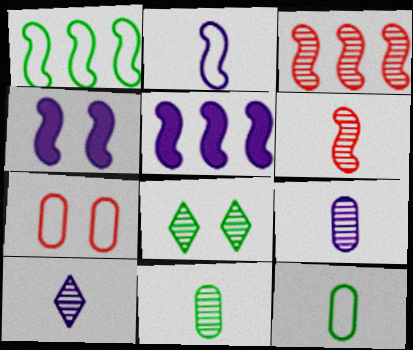[[1, 3, 5], 
[1, 4, 6], 
[3, 8, 9], 
[4, 7, 8], 
[6, 10, 11]]